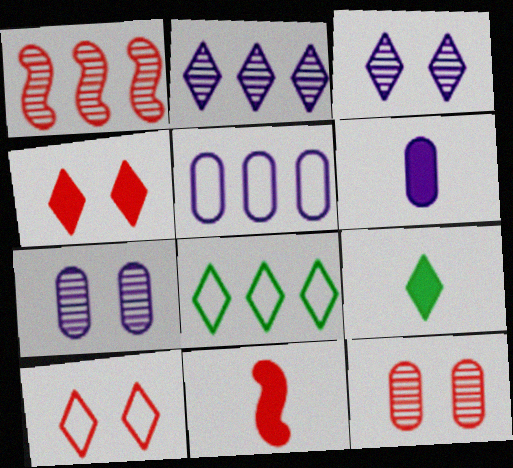[[2, 9, 10], 
[5, 6, 7], 
[6, 9, 11], 
[7, 8, 11]]